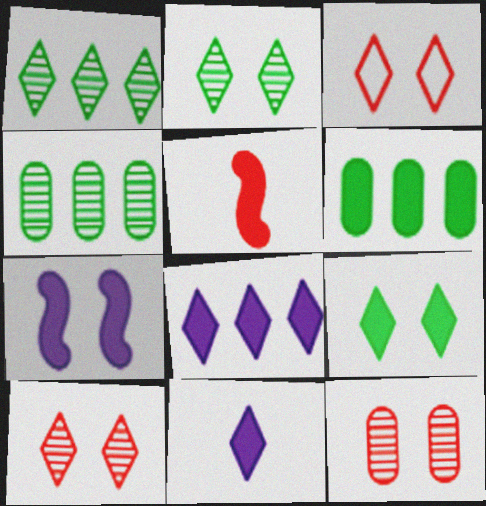[[1, 3, 11]]